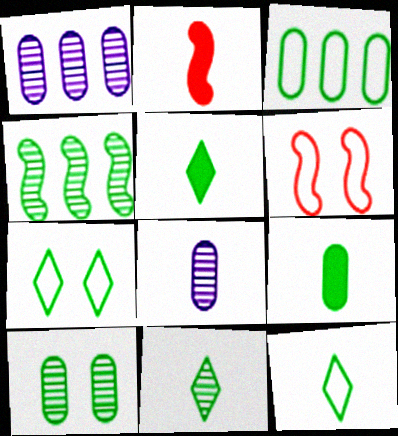[[1, 2, 7], 
[1, 5, 6], 
[2, 8, 12], 
[3, 9, 10], 
[4, 7, 9], 
[4, 10, 11], 
[5, 11, 12]]